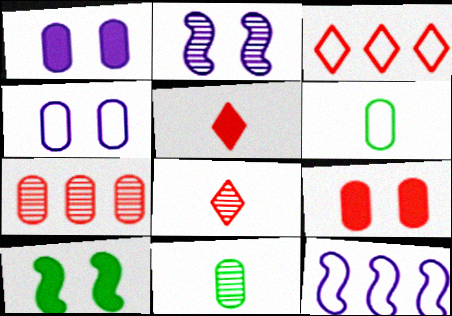[[1, 6, 7]]